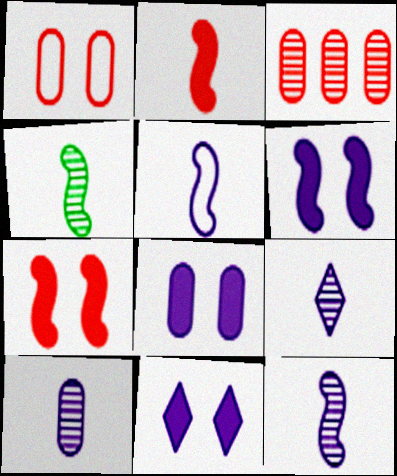[[2, 4, 5], 
[6, 8, 11], 
[9, 10, 12]]